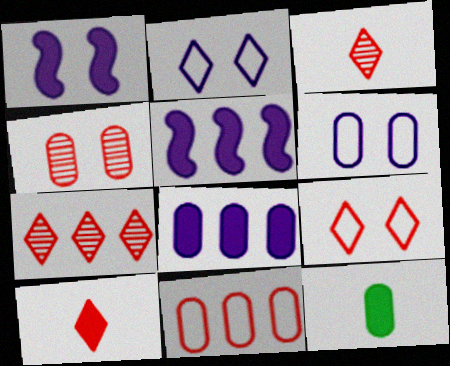[[7, 9, 10]]